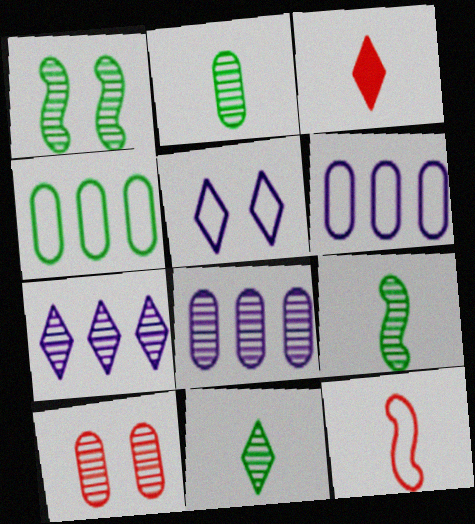[[1, 3, 6], 
[2, 8, 10], 
[2, 9, 11], 
[4, 5, 12], 
[7, 9, 10]]